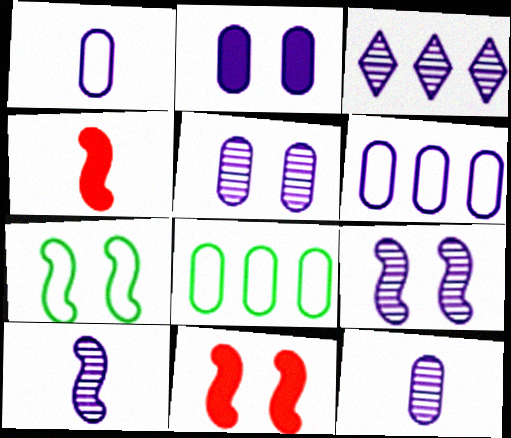[[2, 6, 12], 
[3, 5, 10], 
[3, 9, 12], 
[7, 9, 11]]